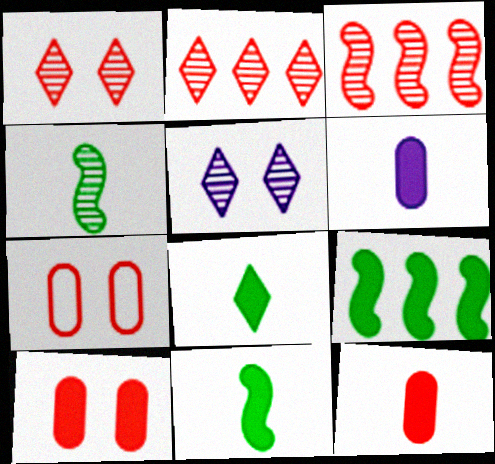[]